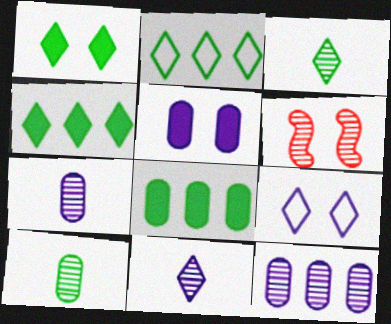[[1, 2, 3], 
[3, 6, 12]]